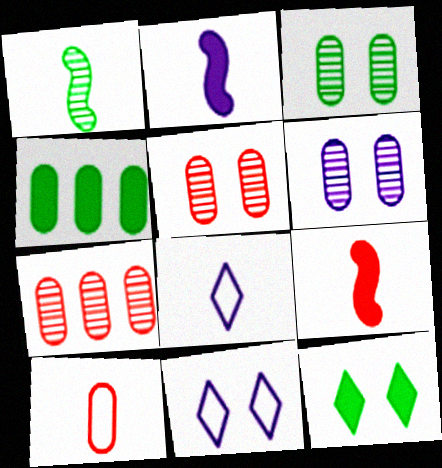[[3, 5, 6], 
[4, 6, 10]]